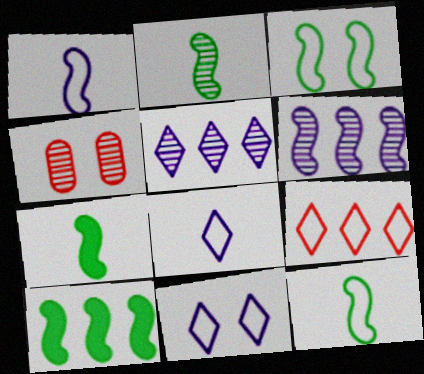[[2, 3, 10], 
[2, 4, 5], 
[2, 7, 12], 
[4, 8, 10]]